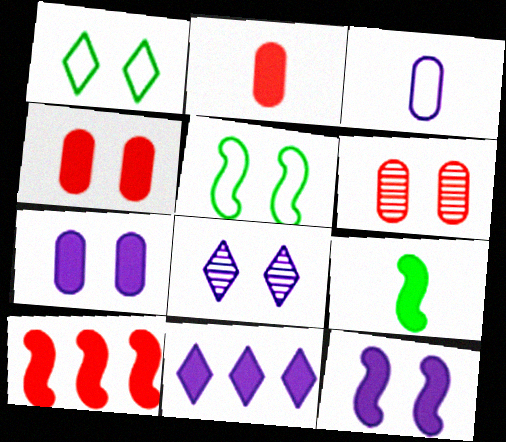[[1, 6, 12], 
[4, 5, 8], 
[4, 9, 11], 
[9, 10, 12]]